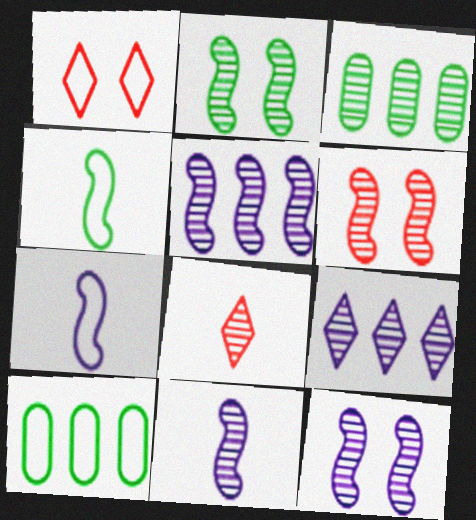[[1, 7, 10], 
[2, 6, 12], 
[3, 8, 12], 
[5, 11, 12]]